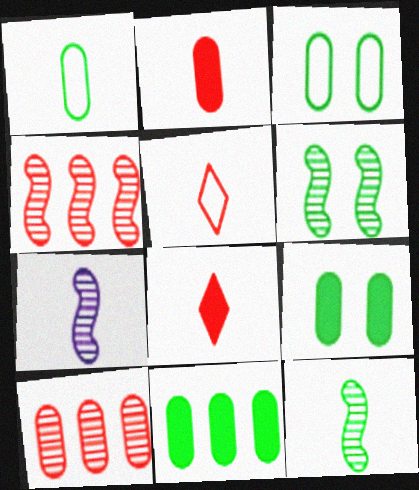[[1, 7, 8], 
[4, 6, 7]]